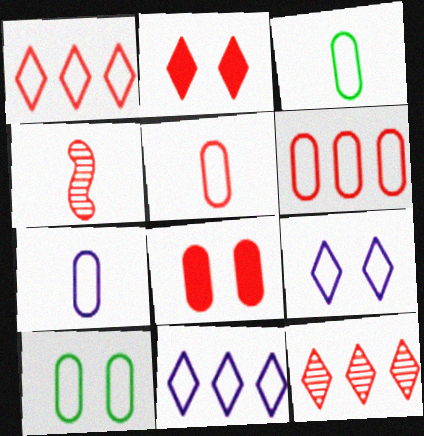[[1, 4, 8], 
[2, 4, 6], 
[3, 5, 7], 
[6, 7, 10]]